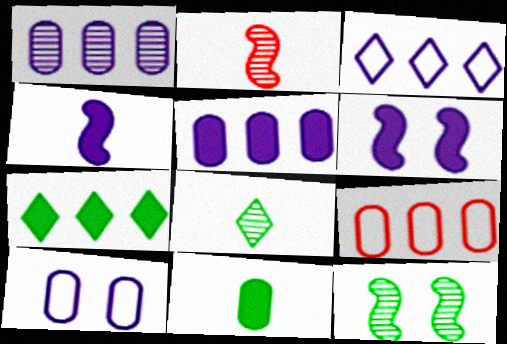[[2, 7, 10], 
[6, 8, 9]]